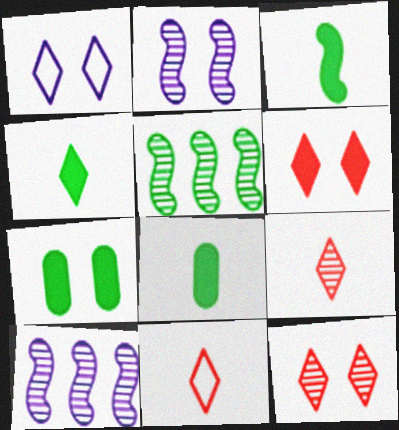[[3, 4, 8], 
[7, 10, 11]]